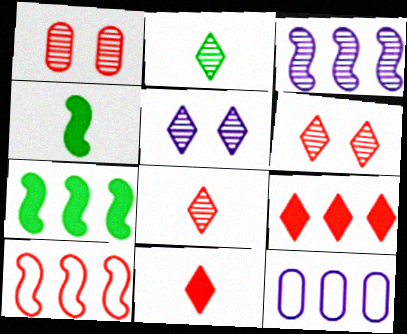[[1, 2, 3], 
[1, 10, 11], 
[3, 7, 10], 
[4, 6, 12]]